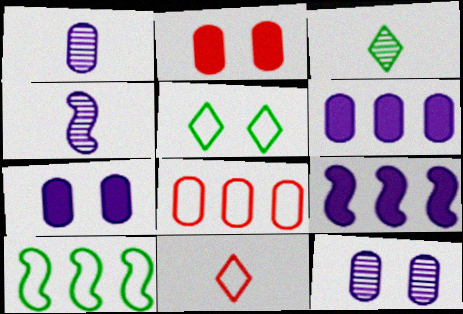[]